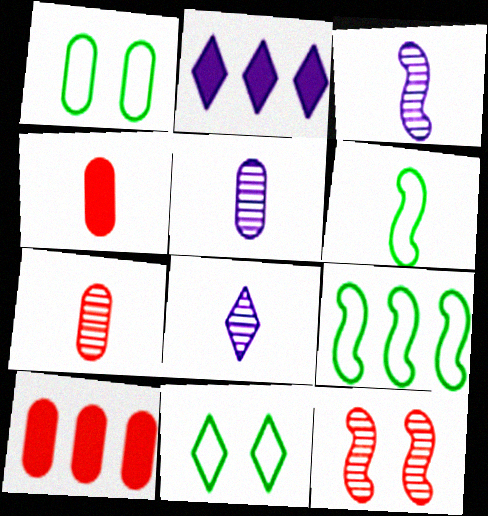[[1, 5, 10], 
[3, 5, 8], 
[3, 10, 11], 
[4, 6, 8]]